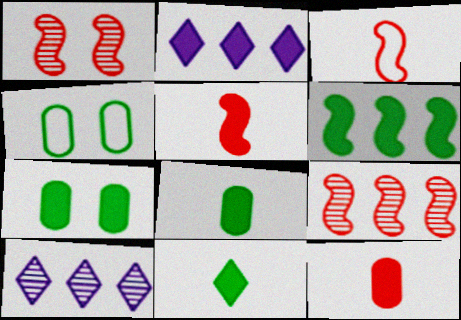[[2, 5, 7], 
[3, 7, 10], 
[4, 5, 10], 
[6, 7, 11]]